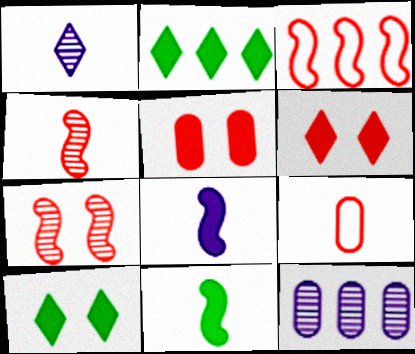[[1, 9, 11], 
[2, 3, 12], 
[2, 5, 8]]